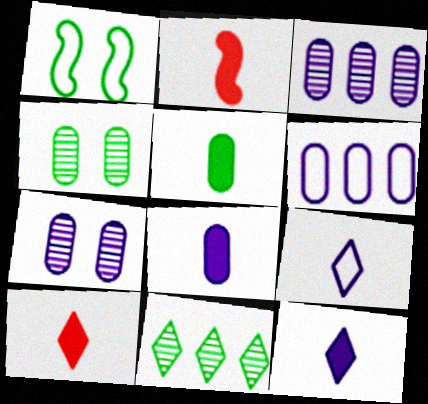[[1, 3, 10], 
[1, 5, 11], 
[2, 5, 12], 
[6, 7, 8]]